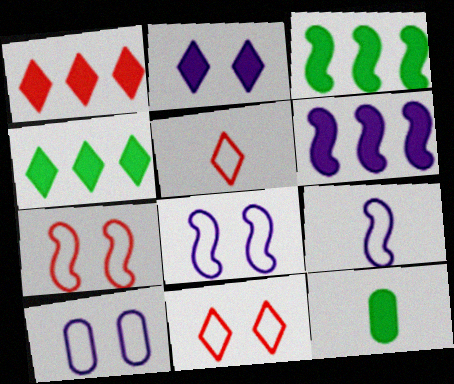[]